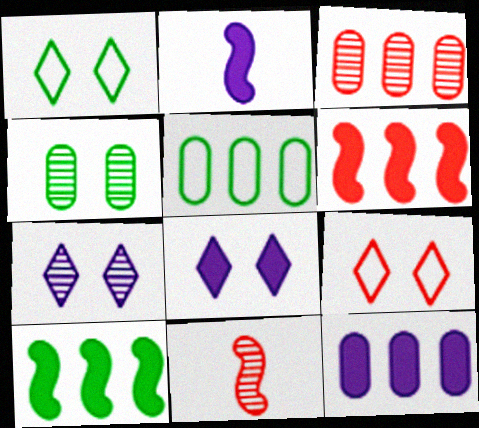[[1, 2, 3], 
[1, 11, 12], 
[2, 8, 12], 
[3, 5, 12], 
[5, 8, 11]]